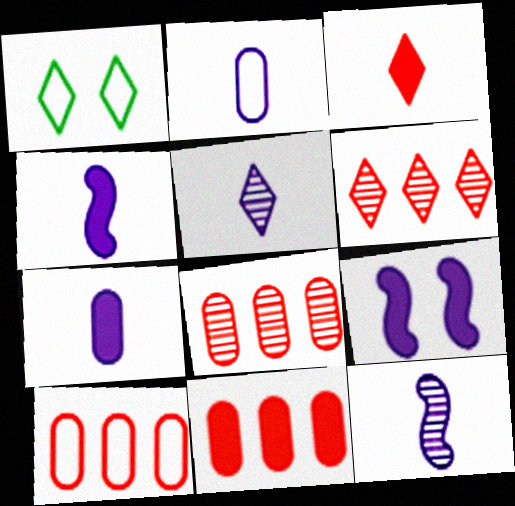[[1, 4, 8], 
[1, 11, 12], 
[2, 4, 5], 
[8, 10, 11]]